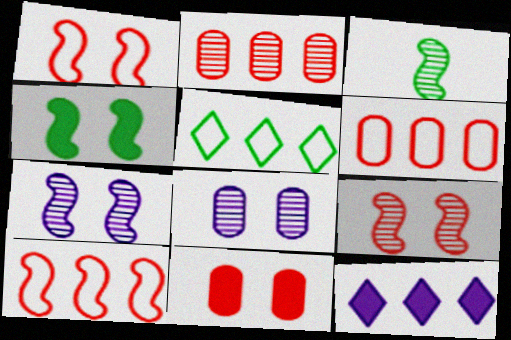[[1, 4, 7]]